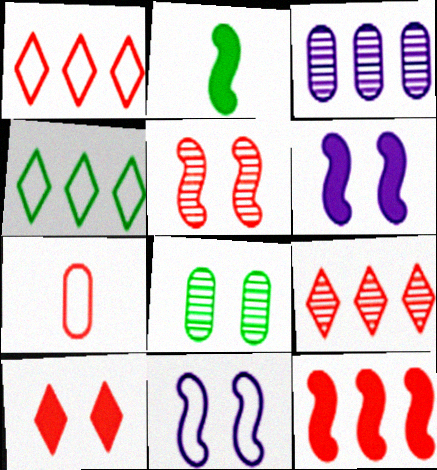[[2, 4, 8], 
[2, 6, 12], 
[3, 4, 12], 
[4, 7, 11], 
[8, 10, 11]]